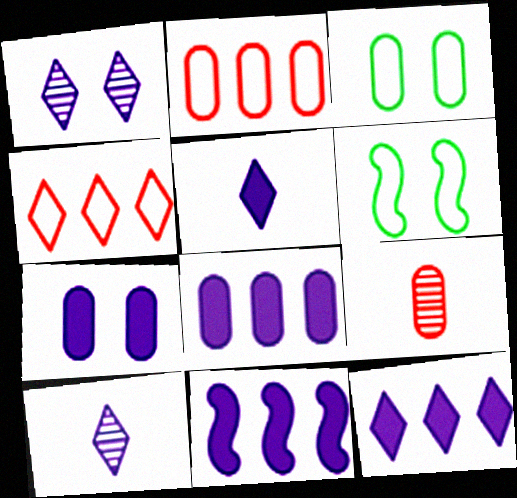[[3, 8, 9], 
[5, 7, 11], 
[6, 9, 12], 
[8, 11, 12]]